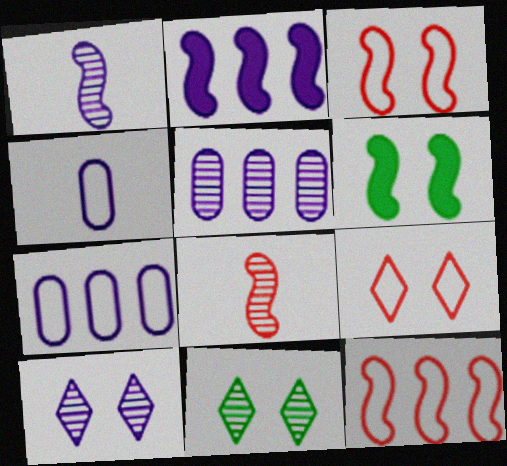[[1, 5, 10], 
[1, 6, 12], 
[2, 4, 10], 
[5, 8, 11]]